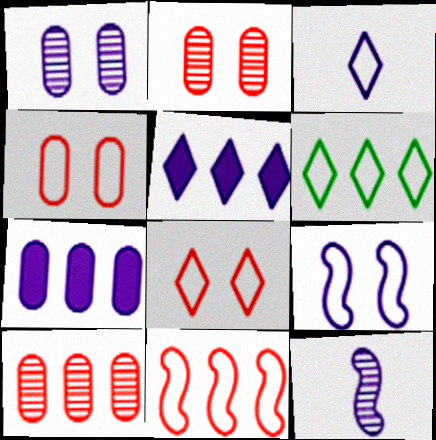[[3, 6, 8]]